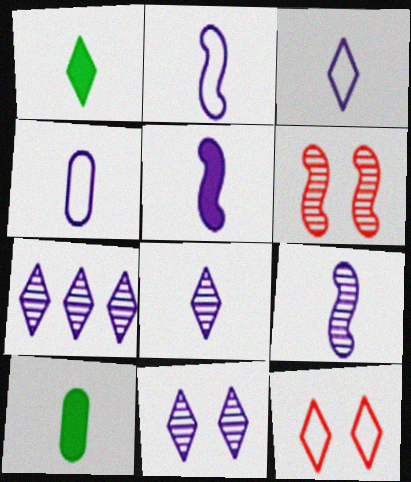[[1, 7, 12], 
[2, 3, 4], 
[2, 5, 9], 
[4, 5, 8], 
[7, 8, 11]]